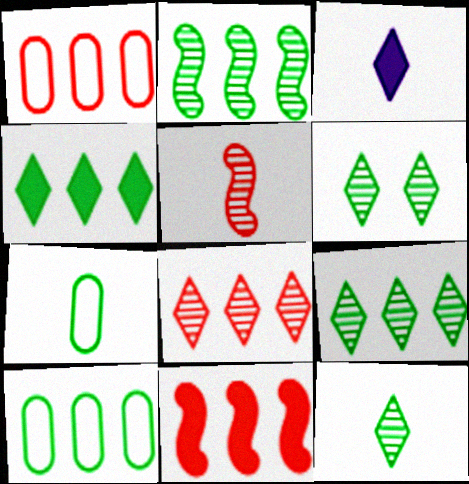[[1, 8, 11], 
[2, 4, 10], 
[3, 5, 7], 
[6, 9, 12]]